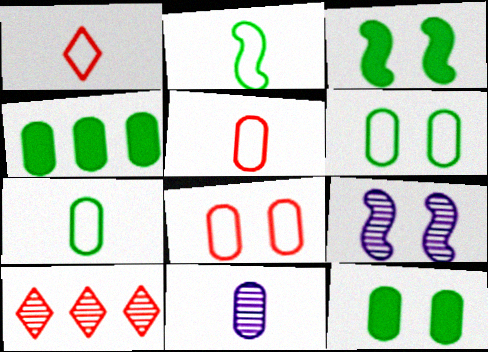[[1, 4, 9], 
[4, 8, 11]]